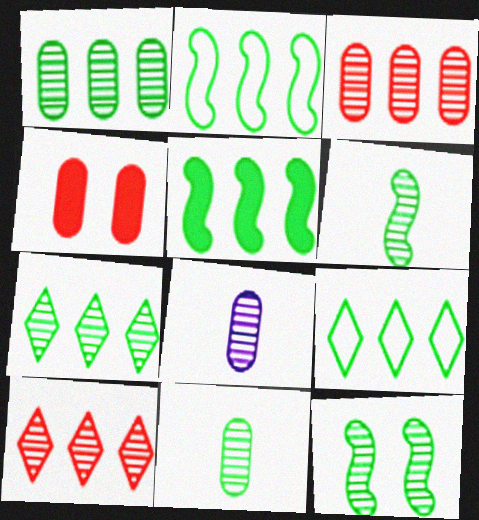[[1, 5, 9], 
[7, 11, 12], 
[8, 10, 12]]